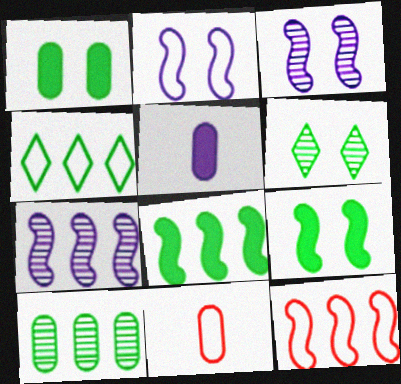[[2, 4, 11], 
[4, 8, 10], 
[5, 6, 12], 
[7, 8, 12]]